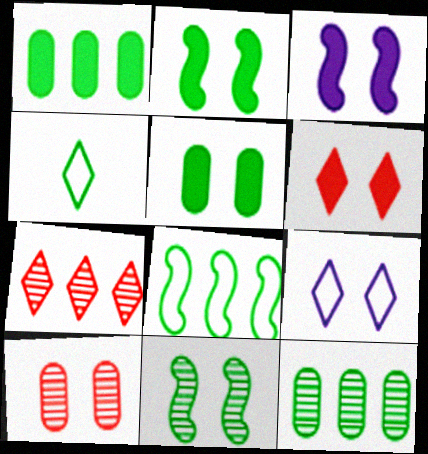[[1, 4, 11], 
[2, 4, 12], 
[2, 9, 10], 
[3, 5, 6]]